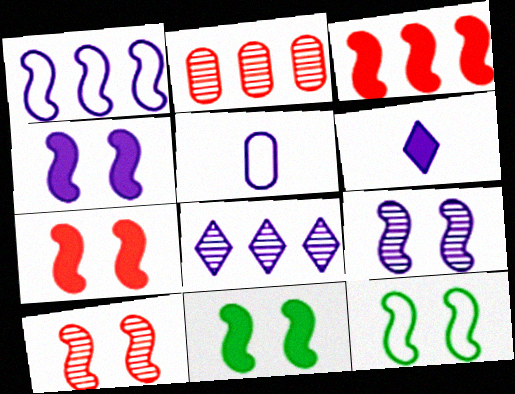[[2, 6, 12], 
[4, 5, 8], 
[4, 7, 11], 
[4, 10, 12], 
[7, 9, 12]]